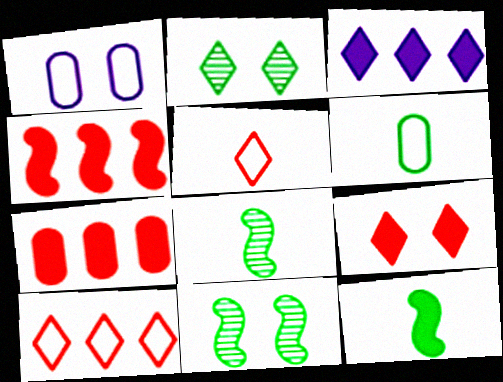[[1, 9, 11], 
[2, 3, 5]]